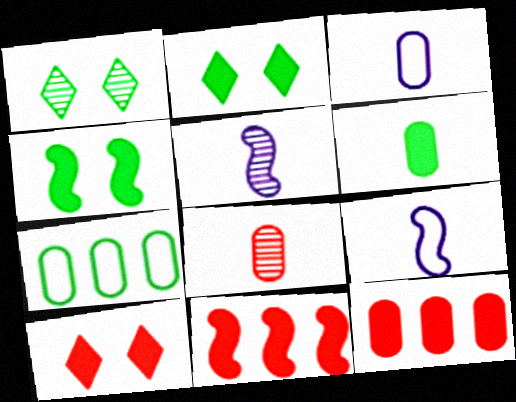[[1, 3, 11], 
[1, 9, 12], 
[3, 6, 8], 
[5, 7, 10]]